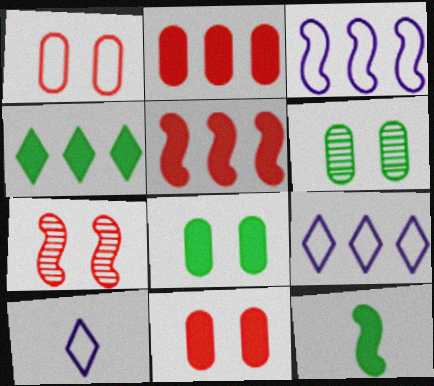[[3, 7, 12], 
[4, 8, 12], 
[5, 6, 10]]